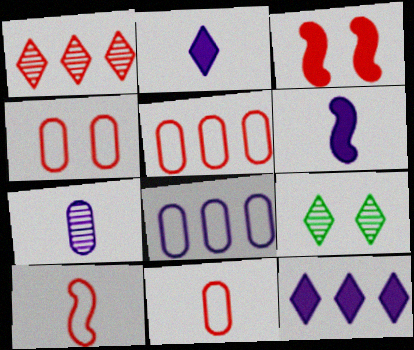[[1, 3, 11], 
[4, 5, 11], 
[5, 6, 9]]